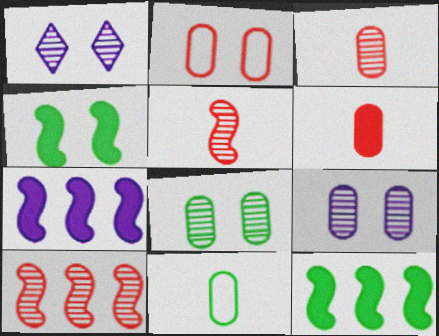[[1, 2, 4]]